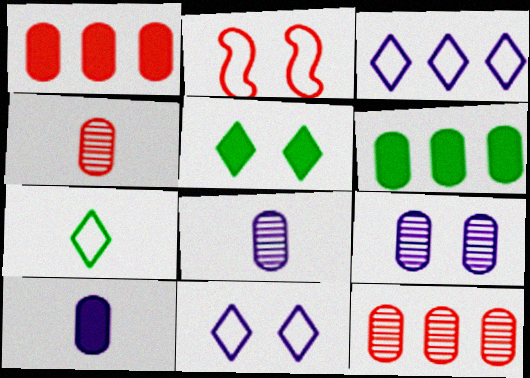[[2, 5, 9]]